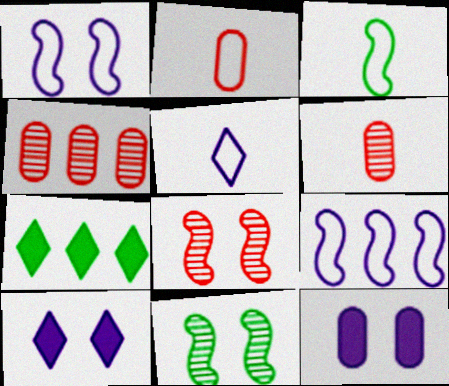[[1, 6, 7], 
[2, 3, 5], 
[3, 4, 10], 
[4, 7, 9]]